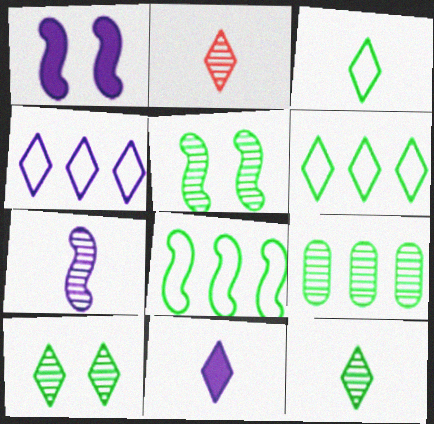[[2, 3, 11], 
[5, 9, 12]]